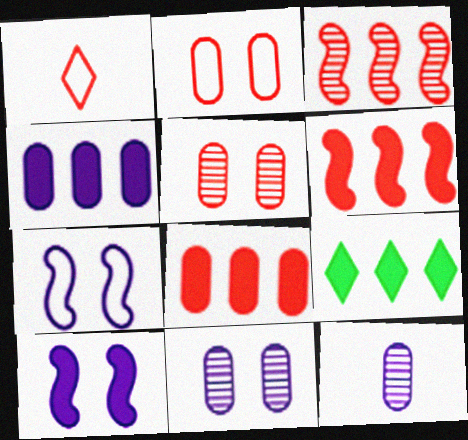[[1, 5, 6], 
[4, 6, 9]]